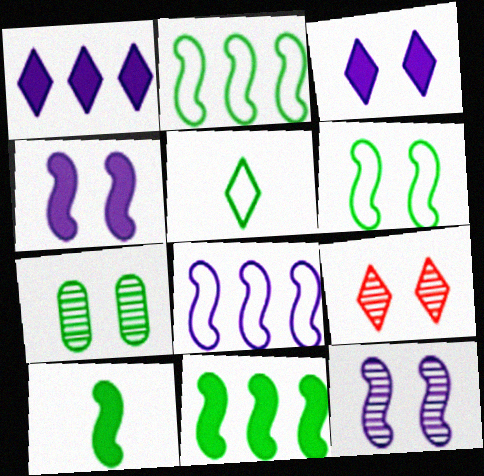[[1, 5, 9], 
[5, 7, 11], 
[7, 9, 12]]